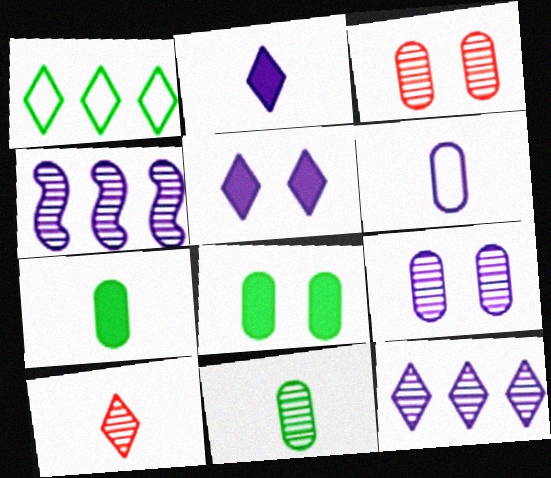[[1, 5, 10], 
[4, 5, 6]]